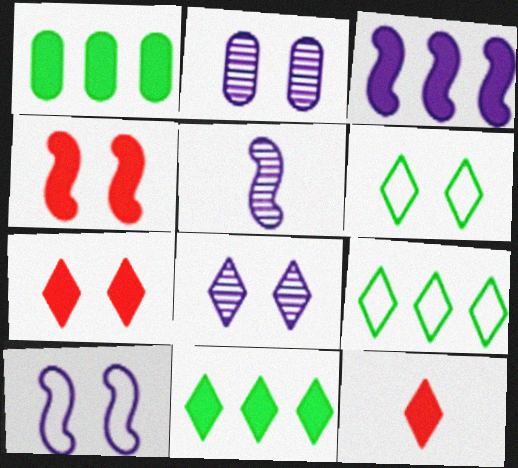[[2, 4, 6], 
[3, 5, 10], 
[6, 7, 8], 
[8, 9, 12]]